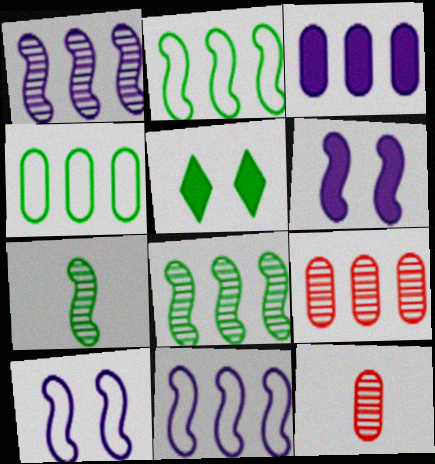[[3, 4, 9], 
[4, 5, 7], 
[5, 11, 12]]